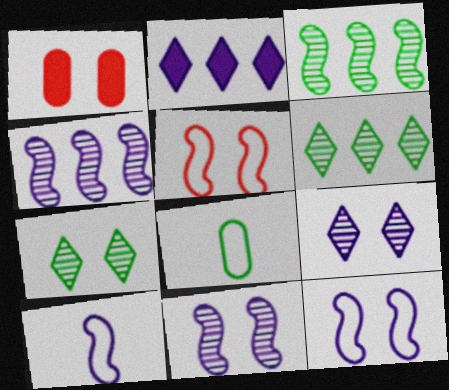[[1, 6, 10], 
[1, 7, 12]]